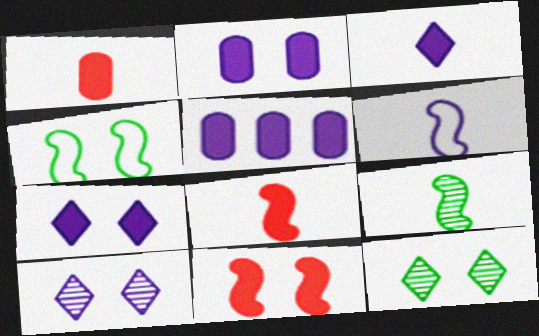[[5, 6, 10], 
[6, 8, 9]]